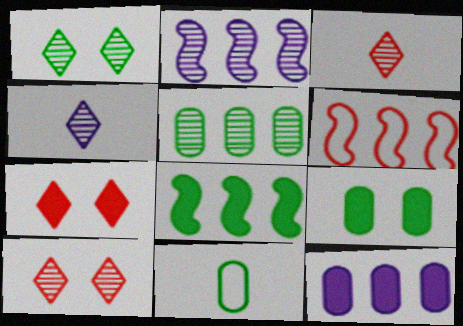[[1, 8, 11], 
[2, 6, 8], 
[2, 7, 11], 
[4, 6, 9], 
[5, 9, 11]]